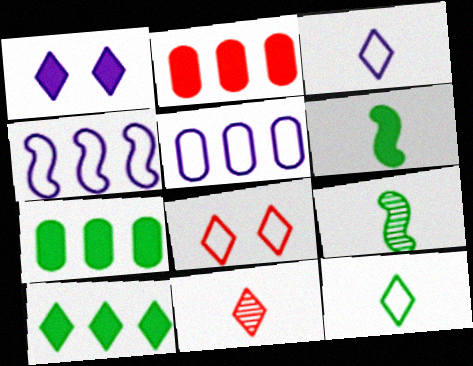[[1, 2, 6]]